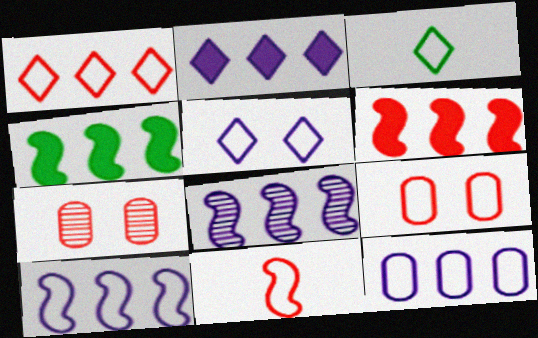[[1, 3, 5], 
[1, 9, 11], 
[2, 8, 12], 
[3, 9, 10]]